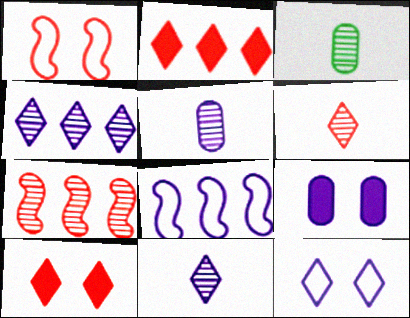[[3, 8, 10], 
[8, 9, 11]]